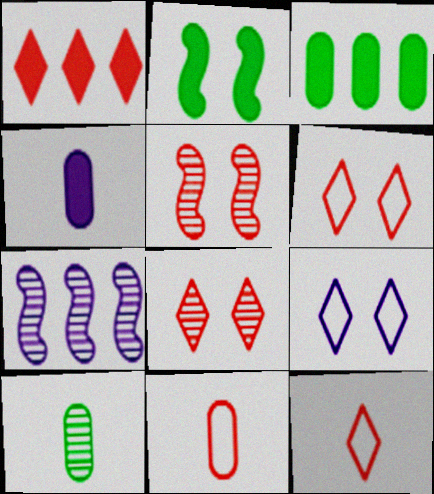[[1, 2, 4], 
[1, 5, 11], 
[1, 8, 12], 
[4, 7, 9], 
[4, 10, 11], 
[7, 8, 10]]